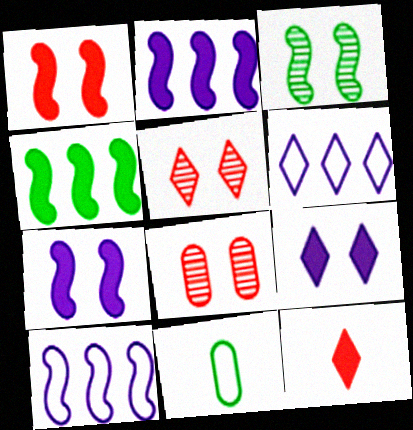[[2, 5, 11]]